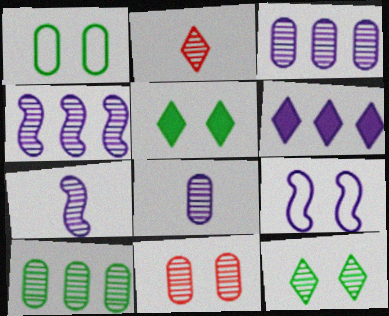[[5, 9, 11], 
[6, 8, 9], 
[8, 10, 11]]